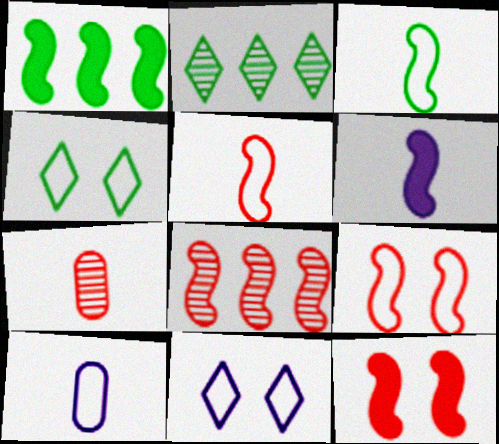[[1, 6, 12], 
[1, 7, 11], 
[2, 10, 12], 
[5, 8, 12]]